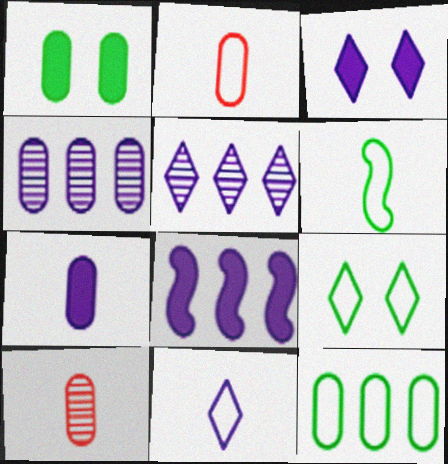[[1, 2, 4], 
[2, 6, 11], 
[3, 5, 11], 
[3, 7, 8], 
[6, 9, 12], 
[8, 9, 10]]